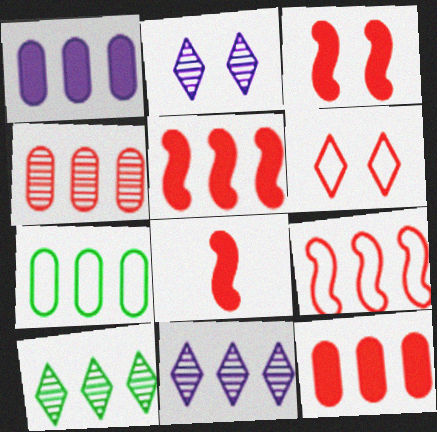[[1, 4, 7], 
[1, 9, 10], 
[2, 7, 8], 
[3, 5, 8], 
[4, 6, 8], 
[5, 7, 11]]